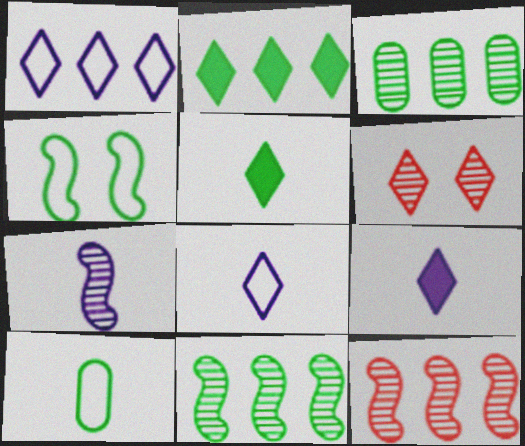[[1, 5, 6], 
[2, 6, 8], 
[3, 4, 5], 
[3, 6, 7]]